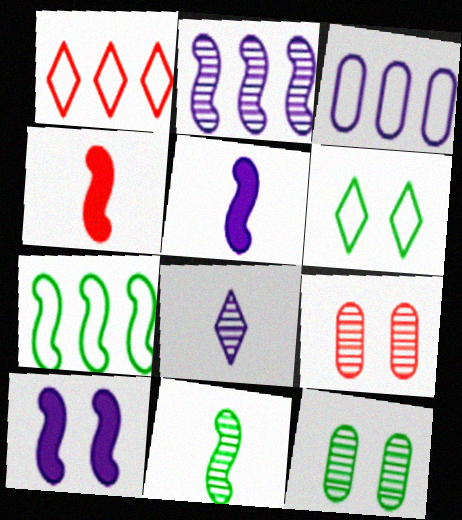[[1, 3, 7], 
[1, 4, 9], 
[1, 5, 12], 
[3, 8, 10], 
[6, 9, 10]]